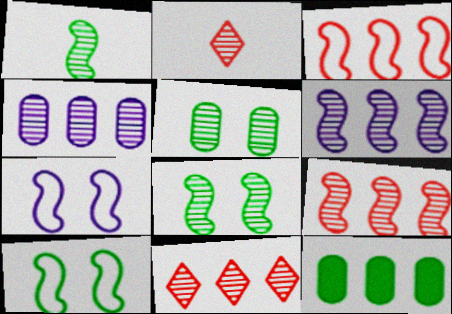[[2, 4, 8], 
[2, 5, 6], 
[2, 7, 12]]